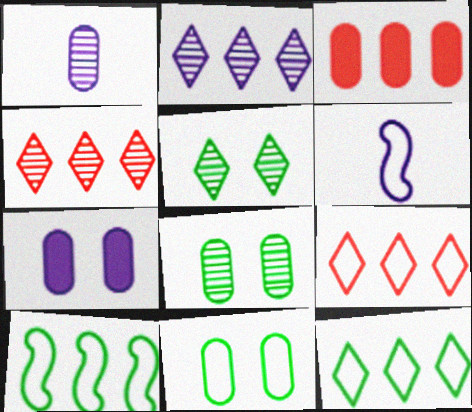[[1, 3, 11], 
[2, 3, 10], 
[2, 6, 7], 
[3, 5, 6], 
[6, 9, 11]]